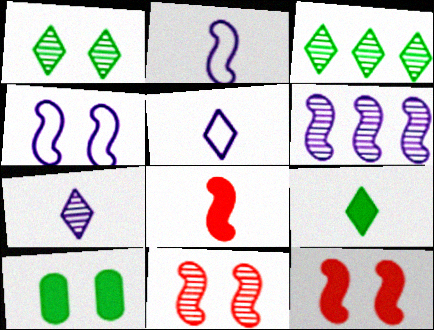[]